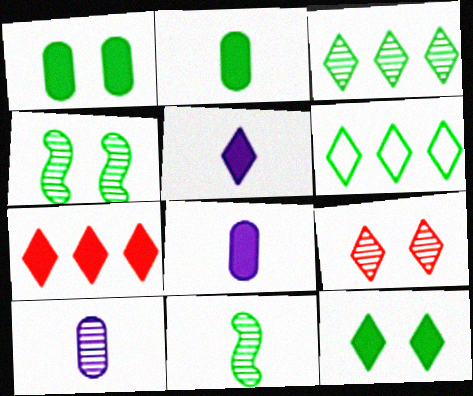[[1, 6, 11], 
[2, 4, 6], 
[5, 6, 9], 
[5, 7, 12]]